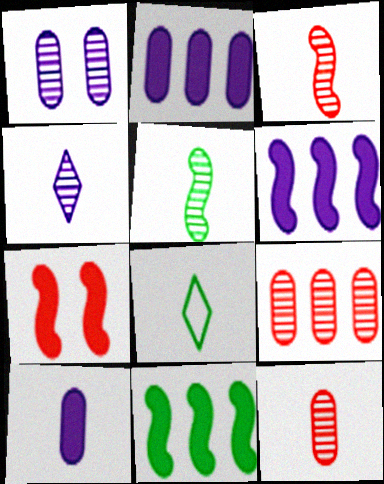[[3, 8, 10], 
[4, 5, 12]]